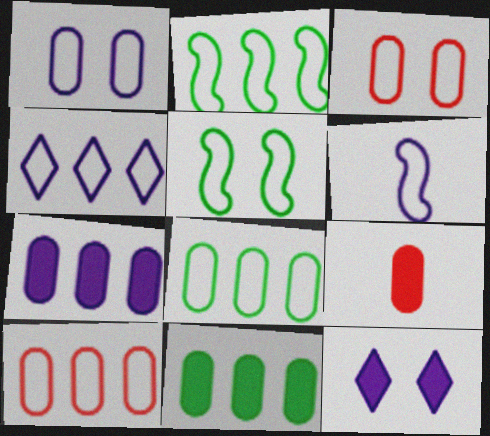[[1, 4, 6], 
[2, 4, 10]]